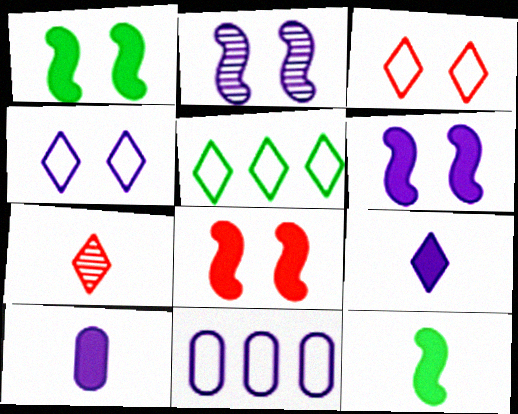[[1, 6, 8], 
[1, 7, 11], 
[2, 9, 11]]